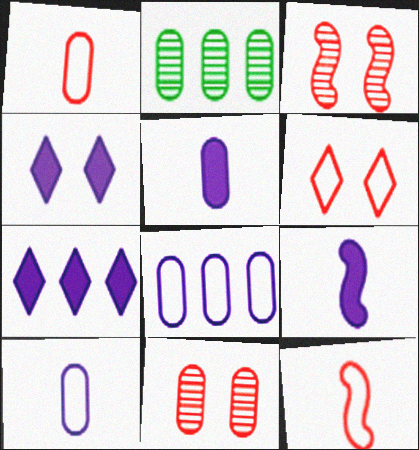[[2, 4, 12], 
[2, 6, 9]]